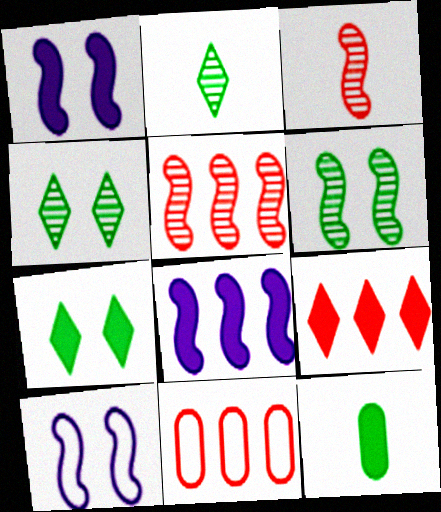[[1, 2, 11], 
[1, 9, 12], 
[5, 9, 11]]